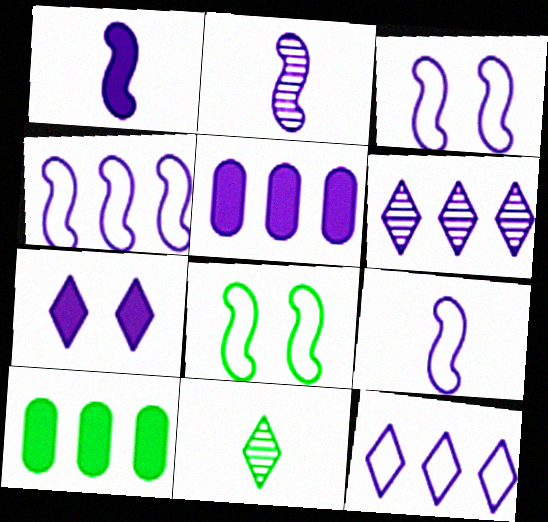[[1, 2, 9], 
[1, 5, 7], 
[3, 4, 9], 
[4, 5, 6], 
[8, 10, 11]]